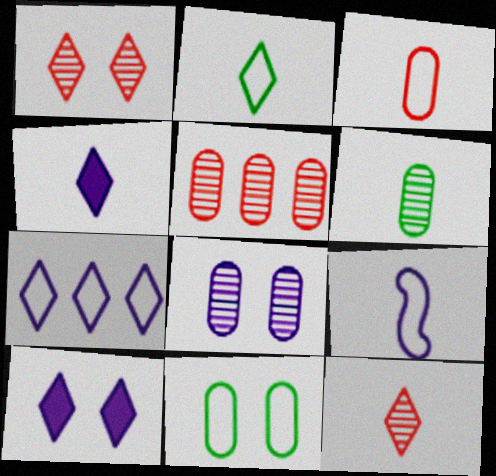[[2, 3, 9], 
[2, 4, 12], 
[5, 6, 8]]